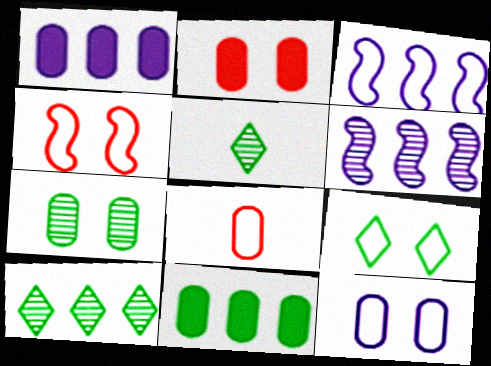[[1, 4, 5], 
[1, 7, 8], 
[2, 3, 5], 
[2, 7, 12], 
[3, 8, 9], 
[4, 9, 12]]